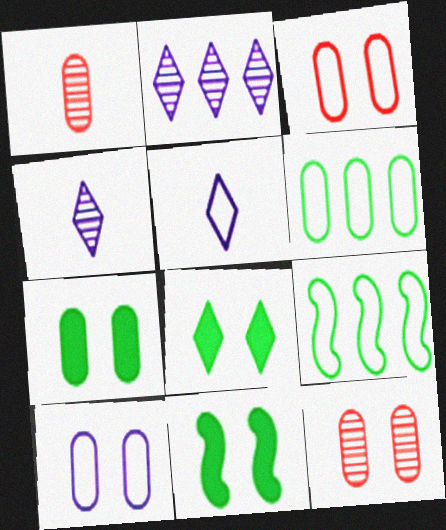[[3, 5, 9], 
[7, 8, 11], 
[7, 10, 12]]